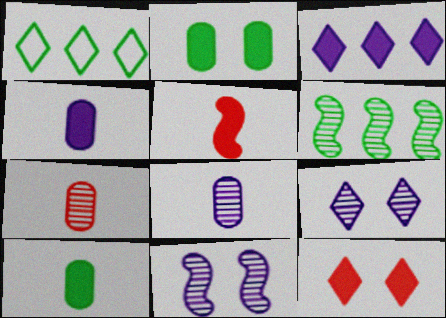[[2, 3, 5], 
[6, 7, 9]]